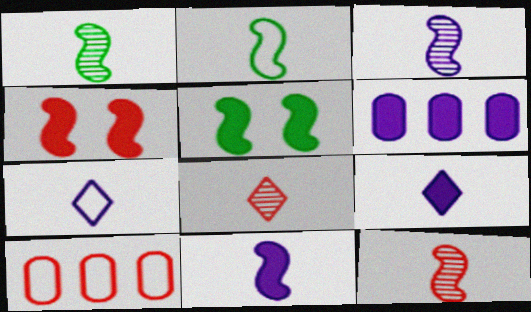[[1, 3, 12], 
[2, 11, 12], 
[4, 8, 10]]